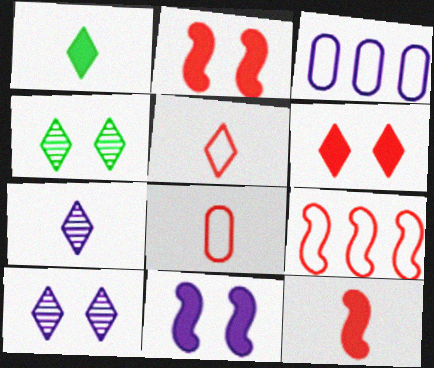[[1, 5, 7], 
[3, 4, 12], 
[3, 7, 11]]